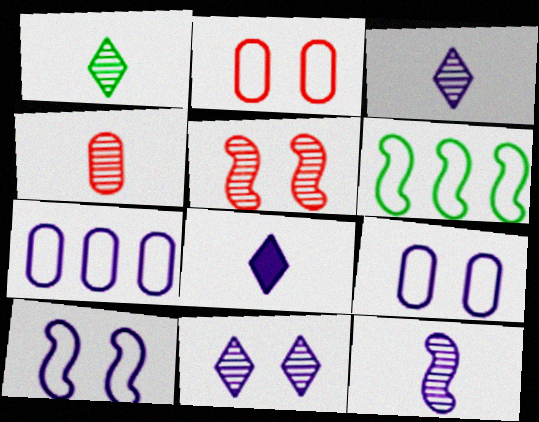[[1, 4, 12]]